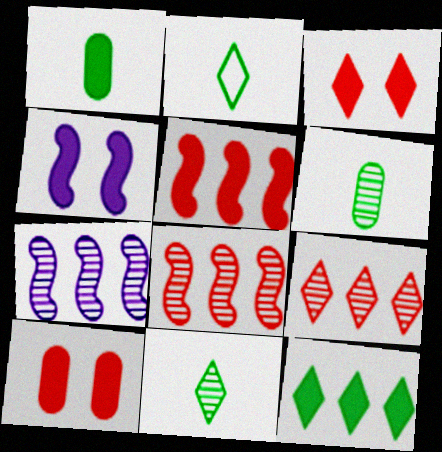[[2, 7, 10]]